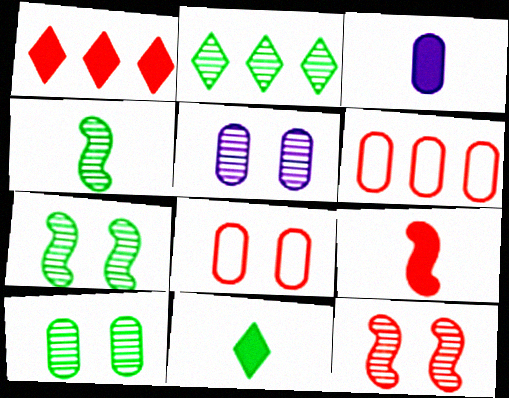[[2, 4, 10], 
[3, 6, 10], 
[3, 9, 11]]